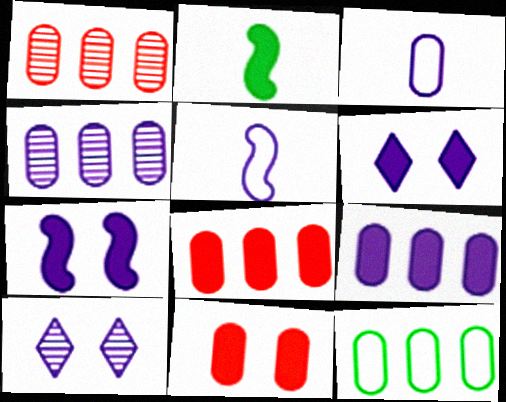[[1, 9, 12], 
[2, 6, 8], 
[4, 5, 6], 
[4, 8, 12], 
[5, 9, 10]]